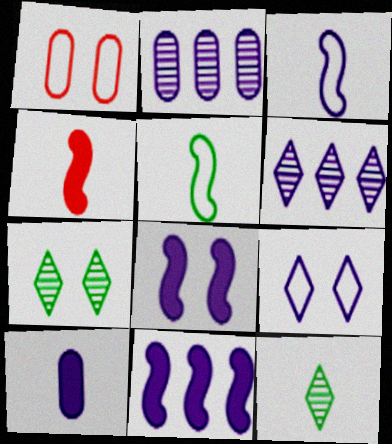[[1, 7, 8], 
[1, 11, 12]]